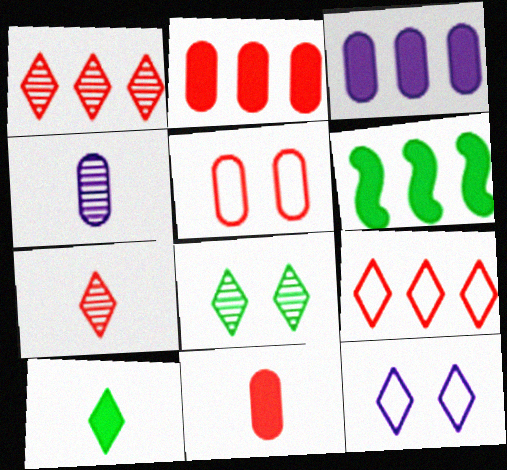[[1, 10, 12]]